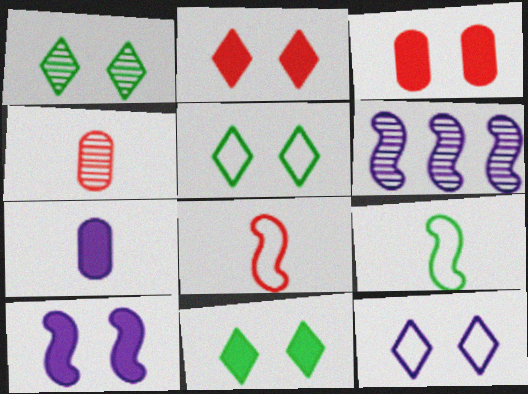[[1, 2, 12], 
[1, 4, 6], 
[1, 5, 11], 
[3, 10, 11], 
[6, 7, 12]]